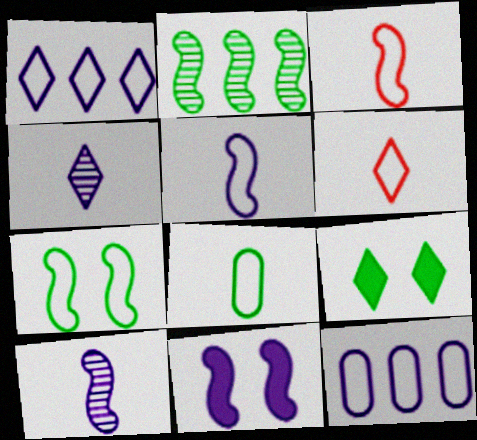[[2, 3, 11], 
[2, 8, 9], 
[4, 11, 12], 
[5, 6, 8], 
[6, 7, 12]]